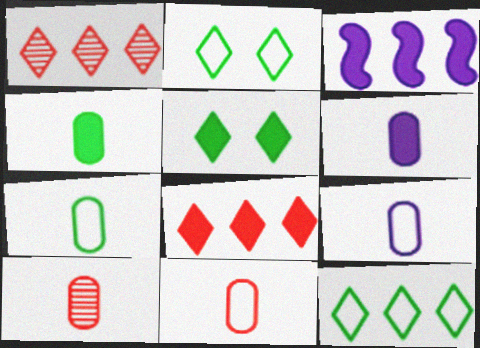[[2, 3, 10], 
[4, 9, 10], 
[6, 7, 10], 
[7, 9, 11]]